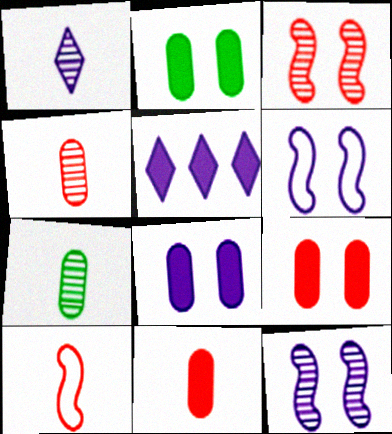[[2, 8, 9]]